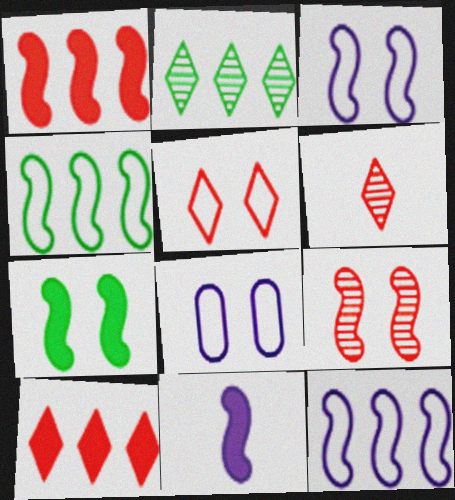[[1, 7, 11], 
[3, 7, 9], 
[4, 9, 11], 
[5, 6, 10]]